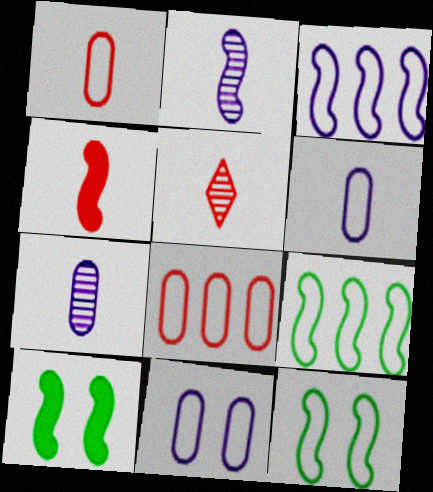[[1, 4, 5]]